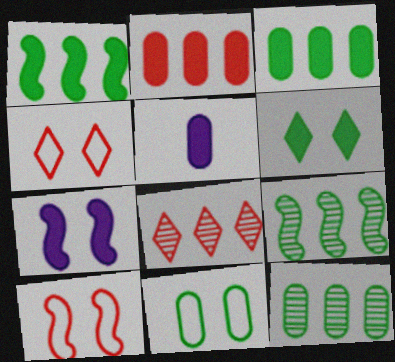[[4, 5, 9]]